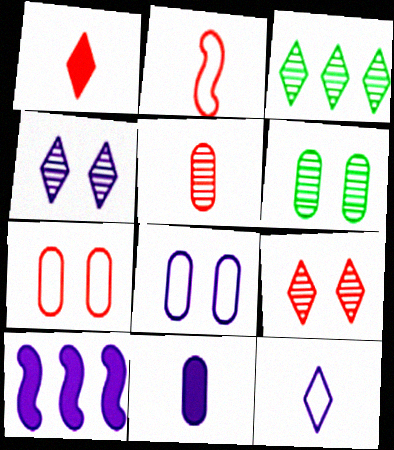[[1, 2, 5]]